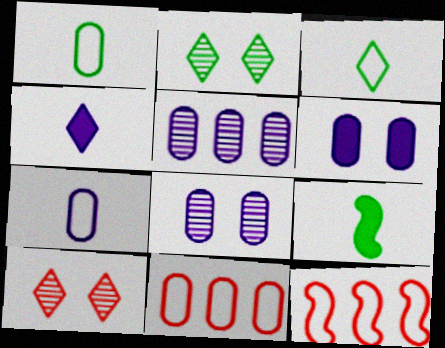[[5, 6, 7]]